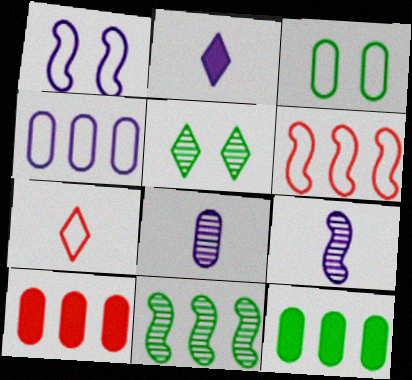[[3, 8, 10]]